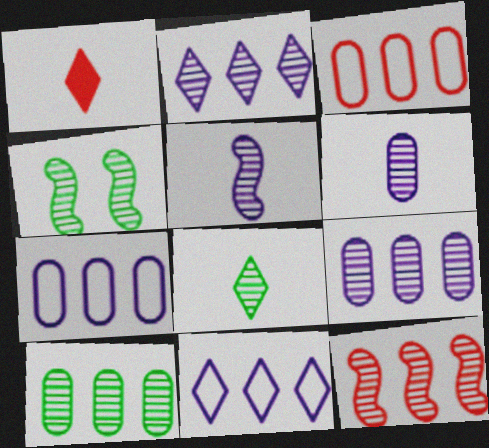[[1, 4, 7], 
[2, 10, 12], 
[4, 5, 12], 
[4, 8, 10]]